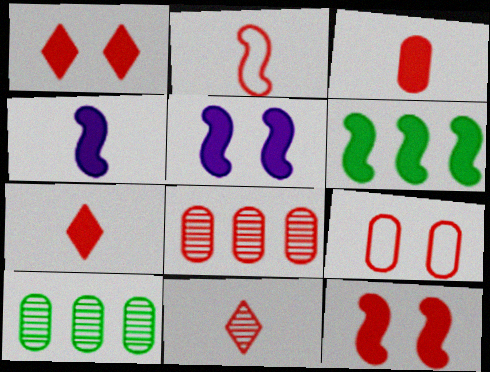[[1, 2, 8], 
[2, 3, 11], 
[3, 8, 9], 
[4, 6, 12]]